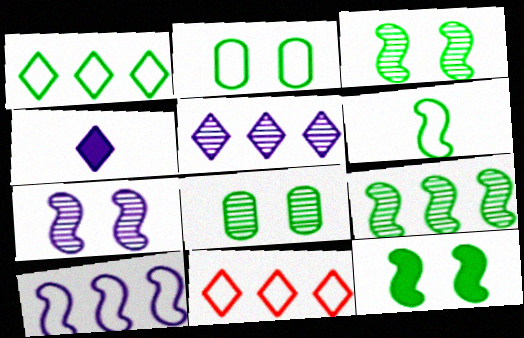[[1, 2, 6], 
[6, 9, 12]]